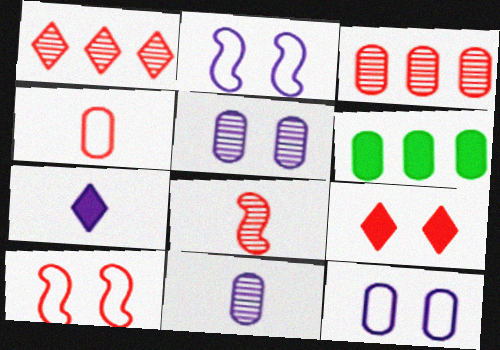[[4, 5, 6]]